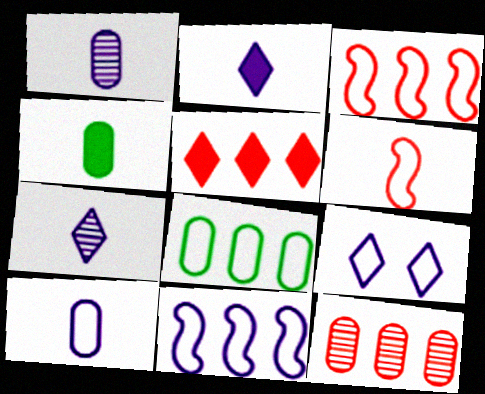[[3, 5, 12], 
[4, 6, 7], 
[6, 8, 9], 
[9, 10, 11]]